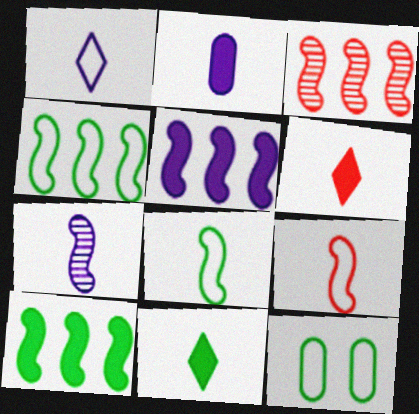[[1, 2, 7], 
[3, 4, 5]]